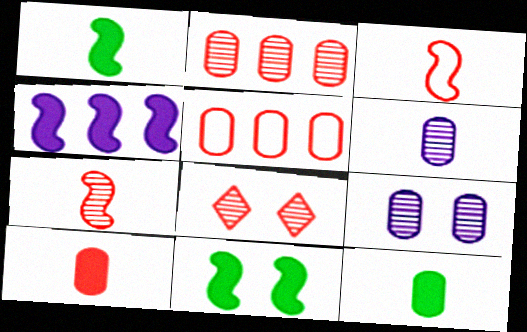[[2, 7, 8], 
[5, 9, 12]]